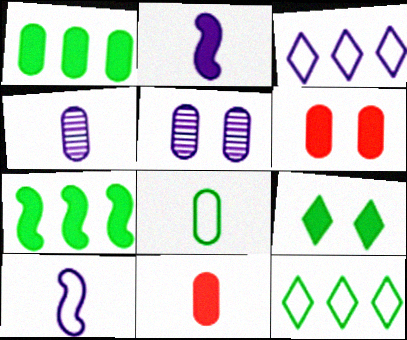[[2, 3, 5], 
[4, 8, 11]]